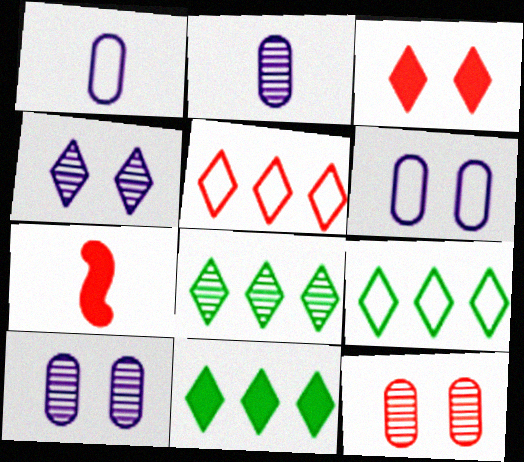[[5, 7, 12], 
[6, 7, 8], 
[7, 9, 10], 
[8, 9, 11]]